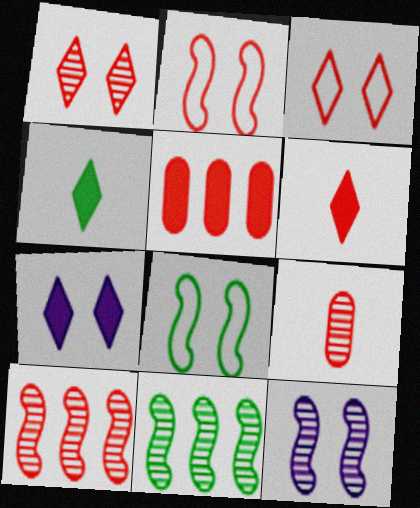[[1, 9, 10]]